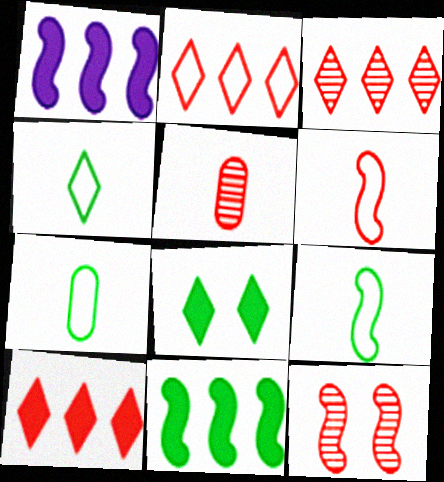[[1, 9, 12], 
[2, 3, 10], 
[3, 5, 12], 
[4, 7, 9]]